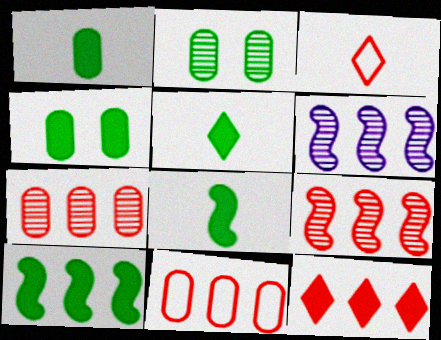[[1, 5, 8], 
[3, 4, 6], 
[4, 5, 10], 
[9, 11, 12]]